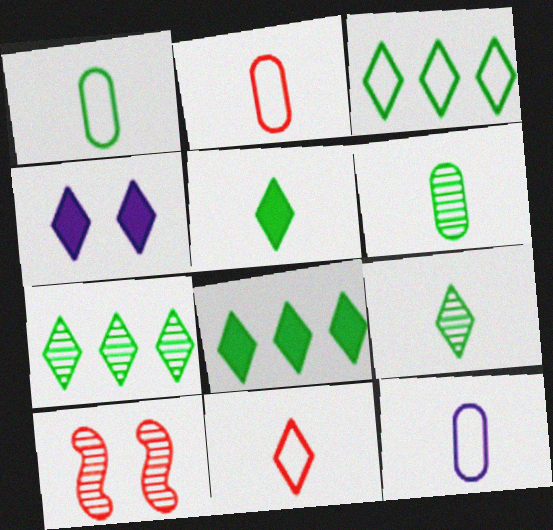[[1, 2, 12], 
[3, 7, 8], 
[4, 7, 11], 
[8, 10, 12]]